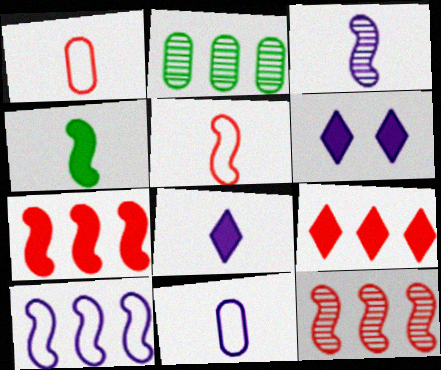[[2, 5, 6], 
[2, 9, 10], 
[3, 4, 5], 
[3, 8, 11]]